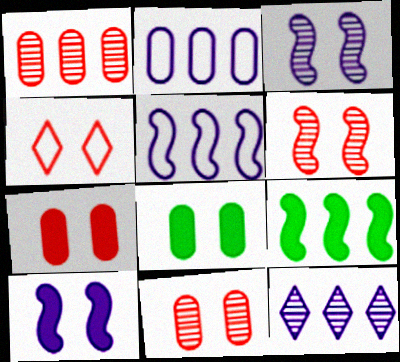[[3, 4, 8], 
[4, 6, 7]]